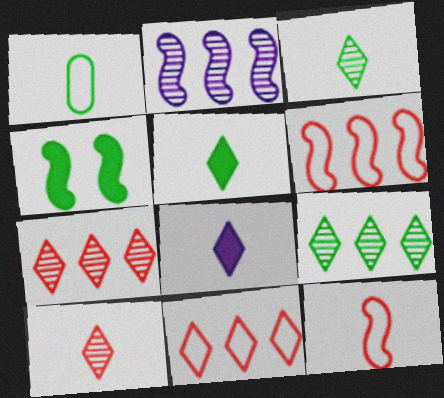[[1, 4, 9], 
[2, 4, 12]]